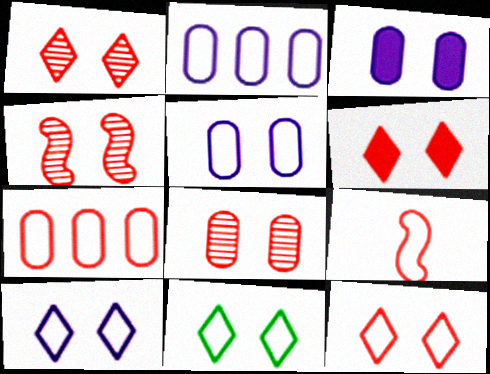[[1, 4, 8], 
[1, 6, 12], 
[2, 9, 11], 
[3, 4, 11], 
[7, 9, 12], 
[10, 11, 12]]